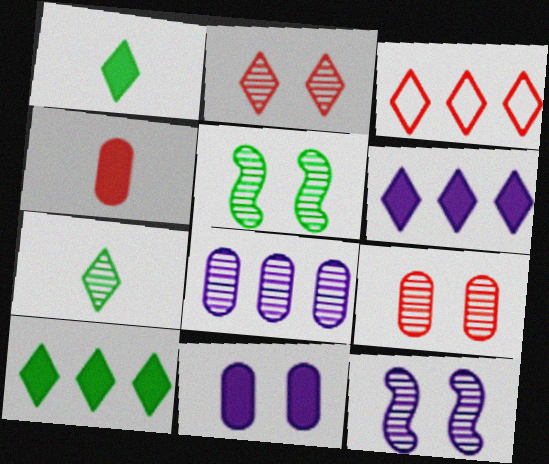[]